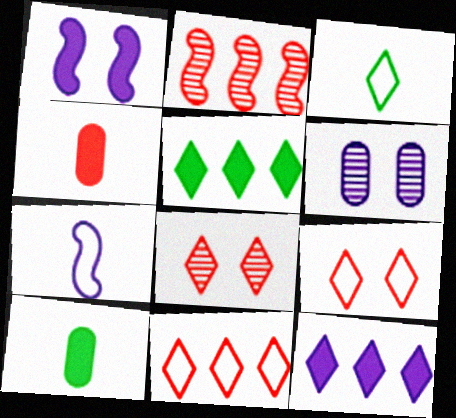[[1, 4, 5], 
[2, 4, 9], 
[3, 8, 12], 
[6, 7, 12]]